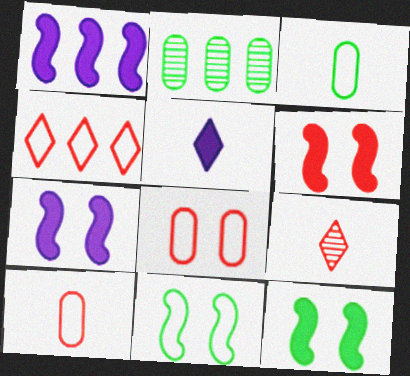[[1, 2, 4], 
[6, 7, 12]]